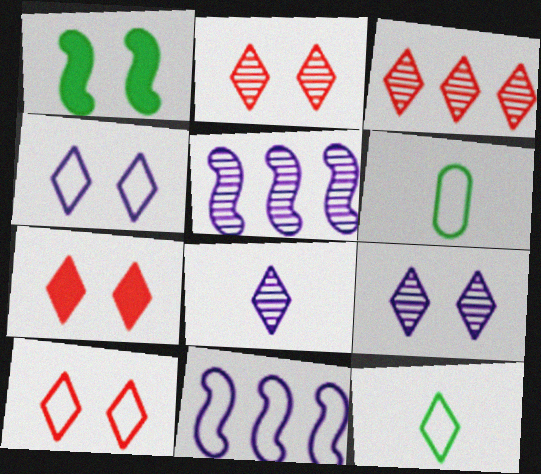[[2, 7, 10], 
[5, 6, 7], 
[6, 10, 11]]